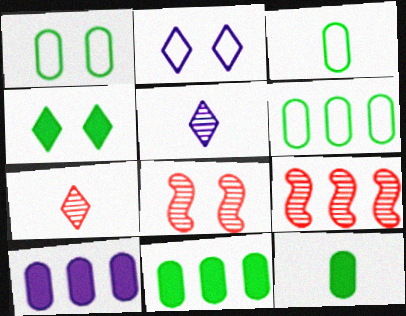[[1, 3, 6], 
[2, 9, 12]]